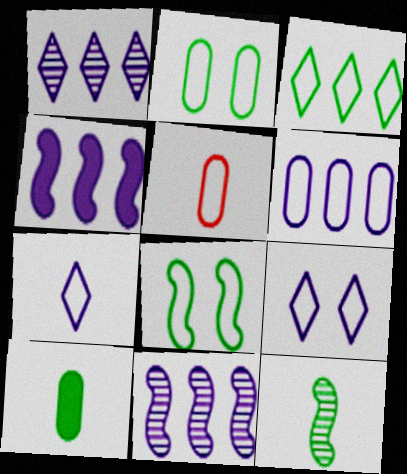[[1, 4, 6], 
[2, 5, 6]]